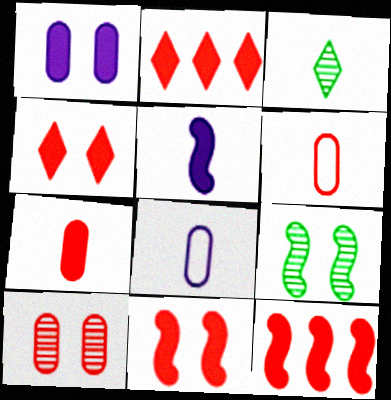[[2, 7, 11], 
[2, 8, 9], 
[3, 5, 6], 
[4, 7, 12]]